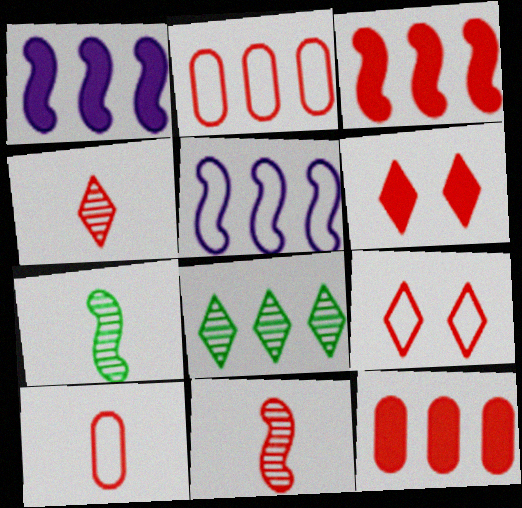[[1, 2, 8], 
[2, 6, 11], 
[5, 8, 12], 
[9, 11, 12]]